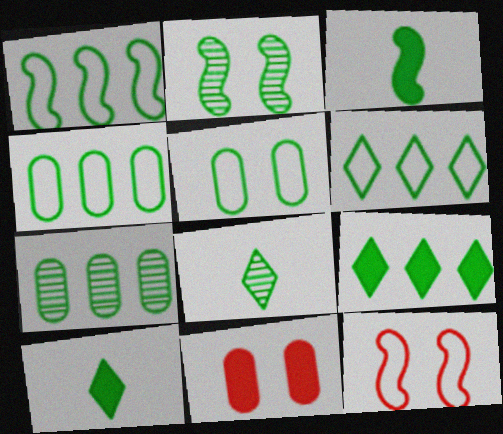[[1, 2, 3], 
[1, 4, 6], 
[1, 7, 9], 
[2, 4, 10], 
[2, 7, 8]]